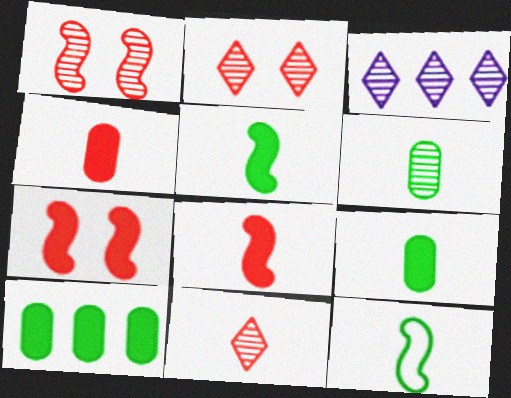[[1, 3, 6]]